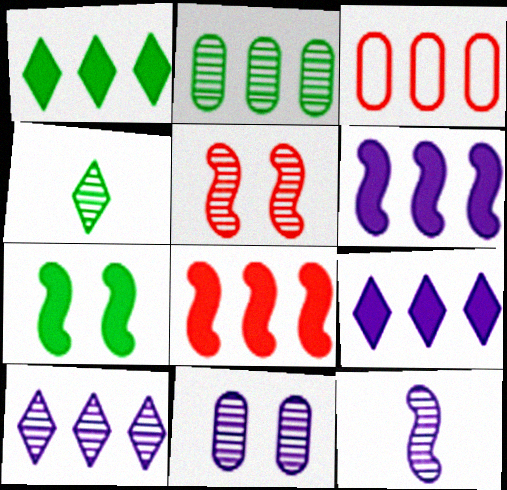[[10, 11, 12]]